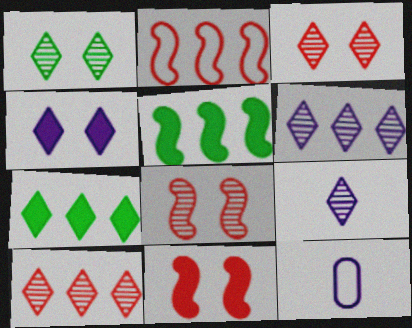[[1, 9, 10], 
[3, 5, 12], 
[7, 8, 12]]